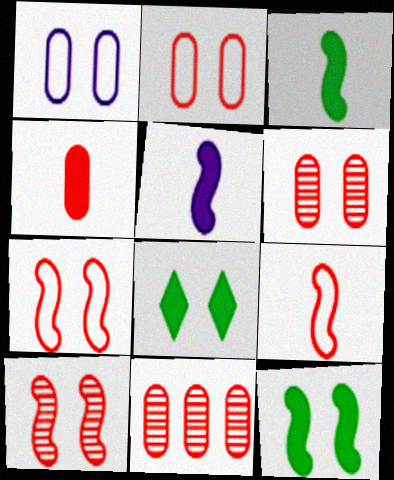[[1, 8, 10], 
[2, 4, 11]]